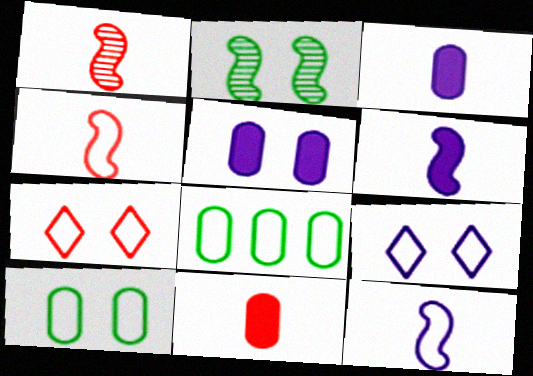[[2, 5, 7], 
[4, 8, 9], 
[7, 8, 12]]